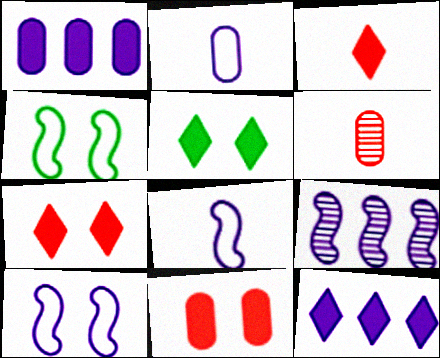[[3, 5, 12], 
[4, 6, 12]]